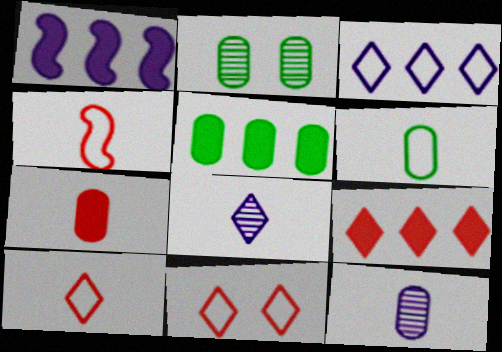[[1, 2, 10], 
[1, 5, 9], 
[2, 5, 6], 
[6, 7, 12]]